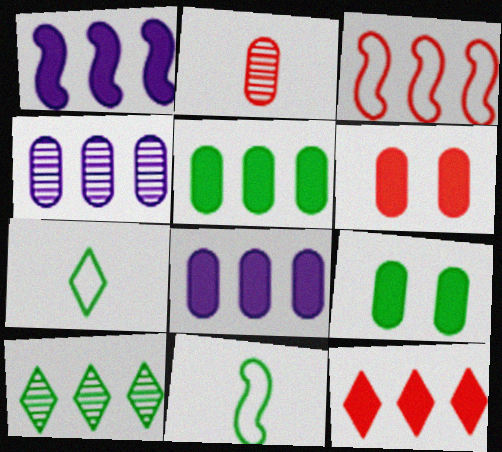[[1, 5, 12], 
[3, 8, 10], 
[9, 10, 11]]